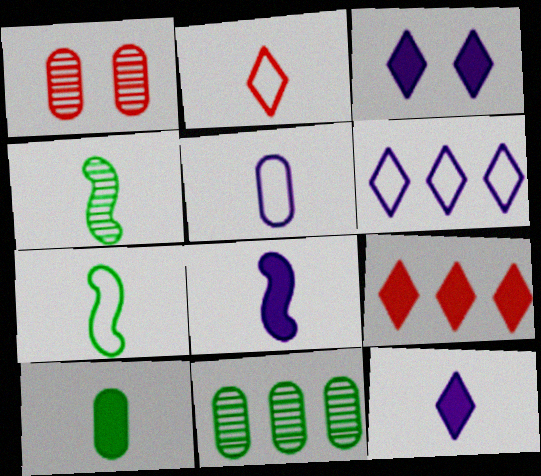[[2, 5, 7]]